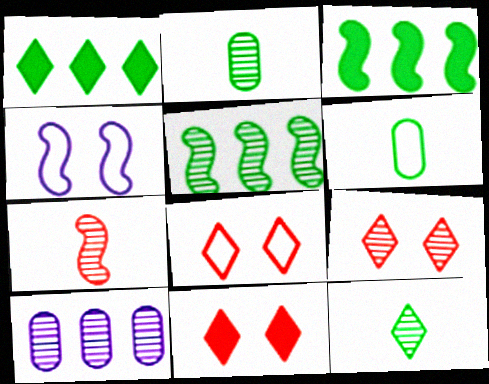[[3, 4, 7], 
[8, 9, 11]]